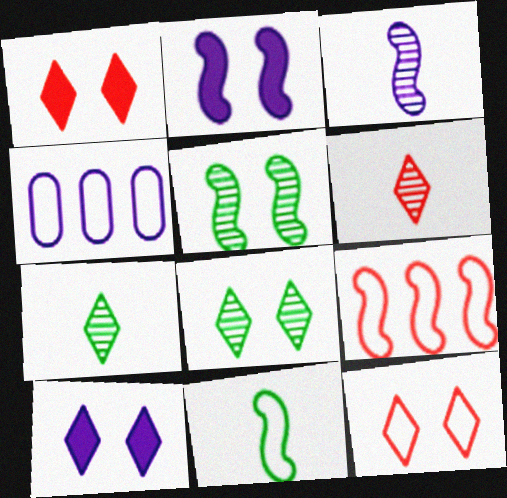[[3, 4, 10], 
[4, 11, 12], 
[8, 10, 12]]